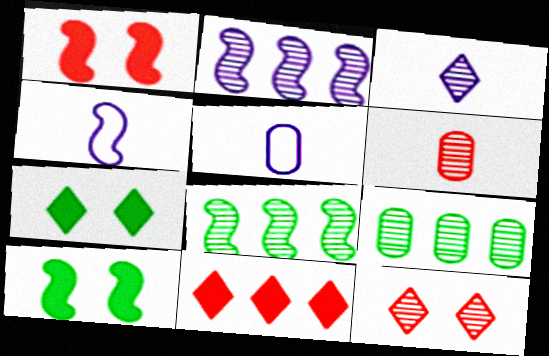[[1, 4, 8]]